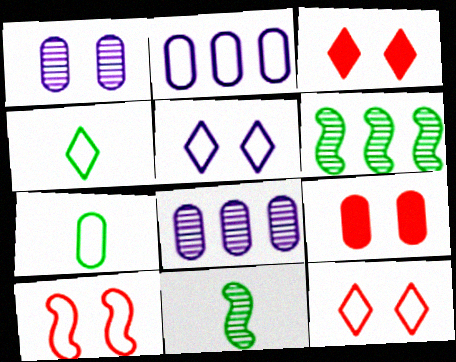[[2, 3, 11], 
[2, 4, 10], 
[7, 8, 9]]